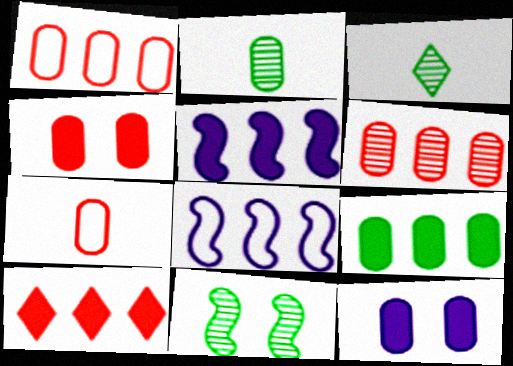[[1, 2, 12], 
[3, 4, 8], 
[4, 6, 7], 
[5, 9, 10]]